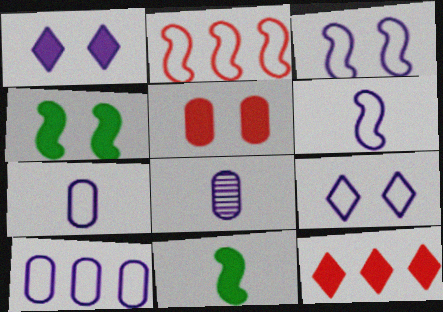[[1, 4, 5], 
[6, 9, 10]]